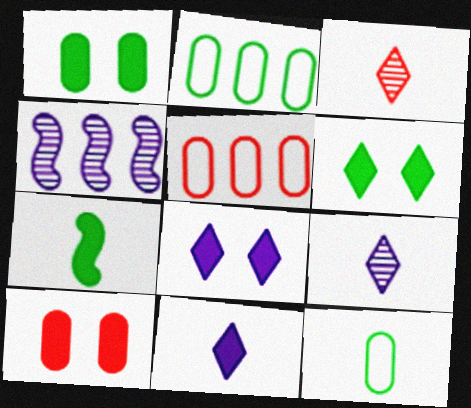[]